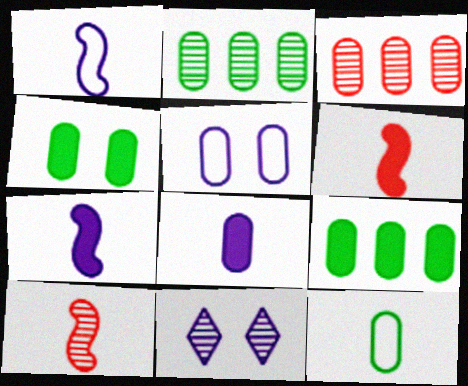[[2, 4, 12], 
[2, 10, 11]]